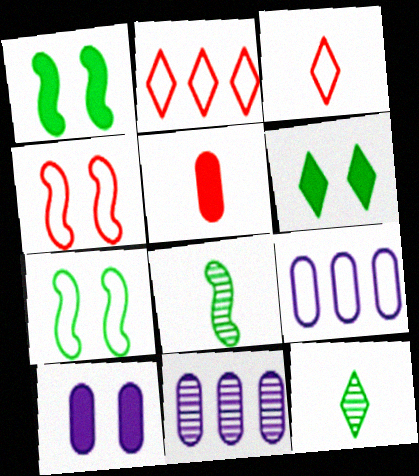[[1, 3, 11], 
[2, 8, 10], 
[3, 7, 9]]